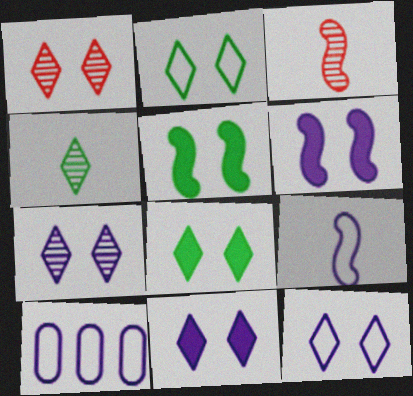[[1, 2, 11], 
[1, 8, 12], 
[3, 8, 10], 
[7, 11, 12], 
[9, 10, 12]]